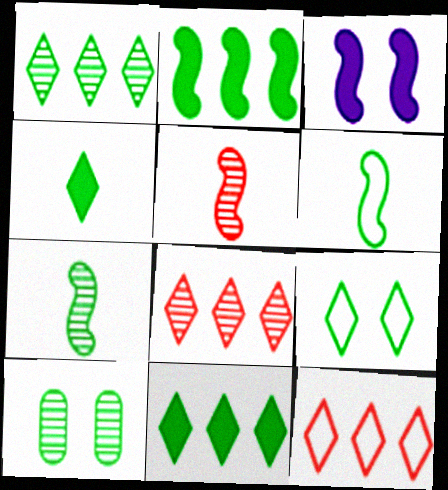[[1, 4, 9], 
[1, 7, 10], 
[6, 10, 11]]